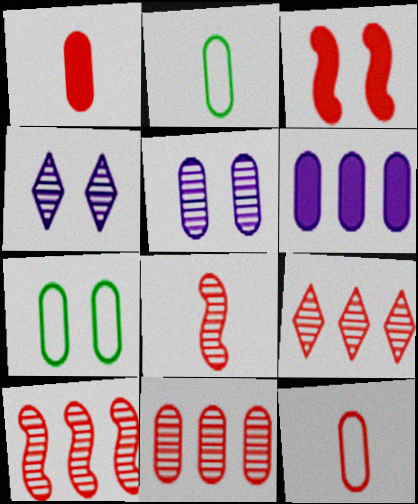[[3, 4, 7], 
[3, 9, 12], 
[9, 10, 11]]